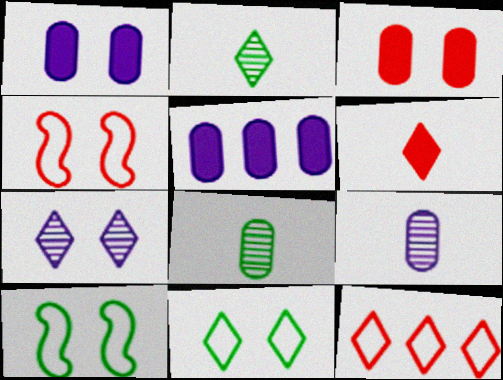[[2, 4, 5], 
[3, 7, 10]]